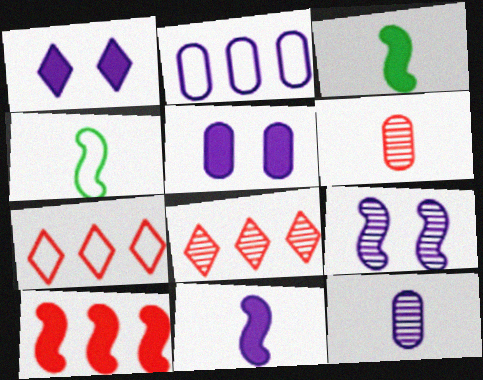[[2, 5, 12], 
[4, 5, 8], 
[4, 9, 10]]